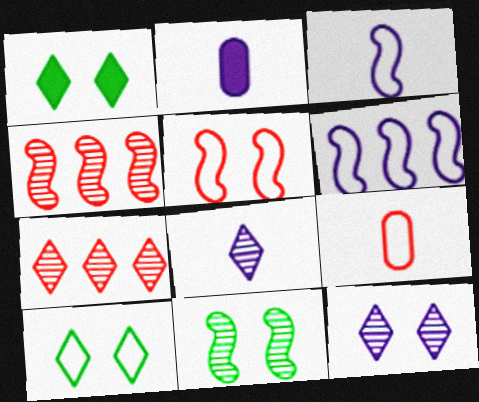[[2, 3, 8], 
[2, 4, 10], 
[2, 6, 12], 
[6, 9, 10]]